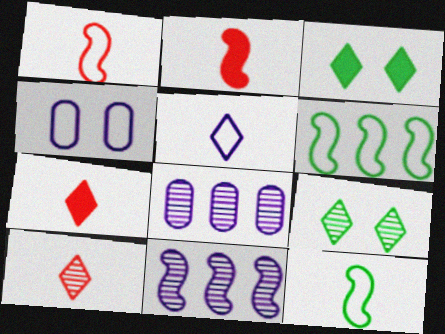[[1, 3, 8]]